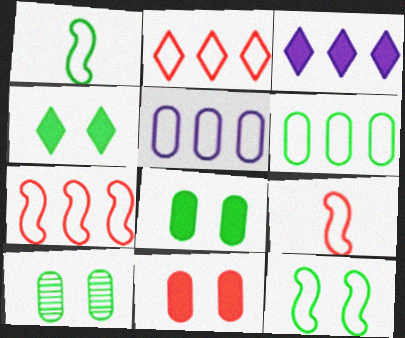[[3, 9, 10], 
[4, 10, 12]]